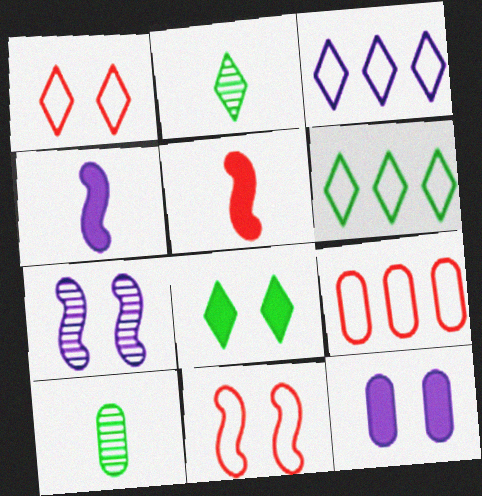[[2, 6, 8], 
[9, 10, 12]]